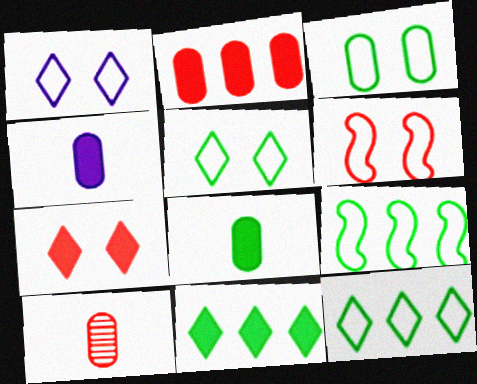[[1, 3, 6]]